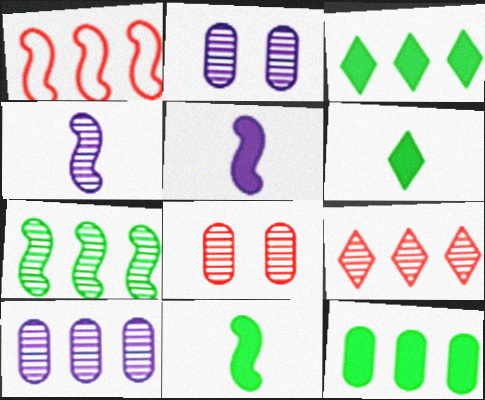[[1, 2, 6], 
[1, 3, 10], 
[7, 9, 10]]